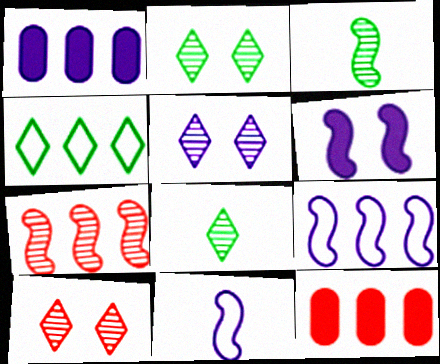[[1, 4, 7], 
[1, 5, 11], 
[2, 5, 10], 
[2, 11, 12]]